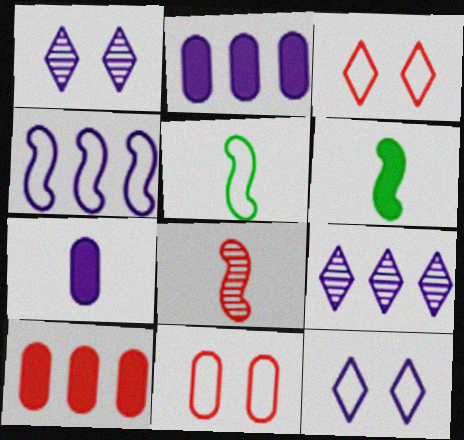[[1, 4, 7], 
[1, 5, 10], 
[2, 4, 9], 
[3, 8, 10], 
[6, 9, 11]]